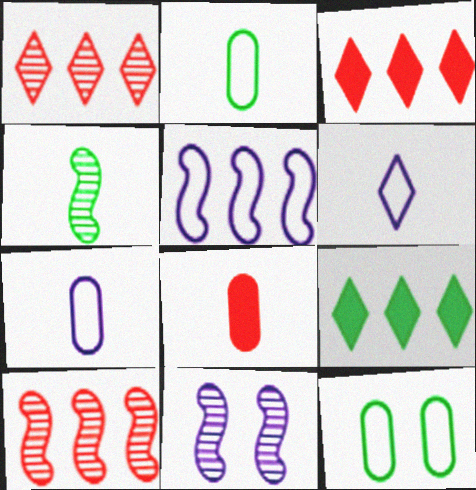[[2, 3, 11], 
[4, 6, 8], 
[4, 9, 12], 
[4, 10, 11]]